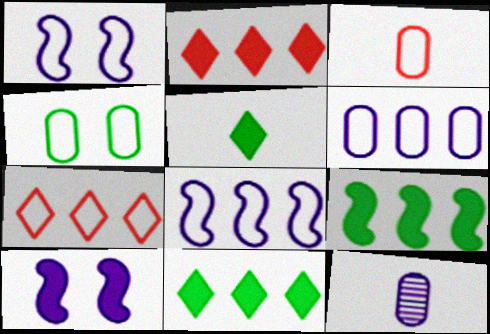[[3, 4, 6]]